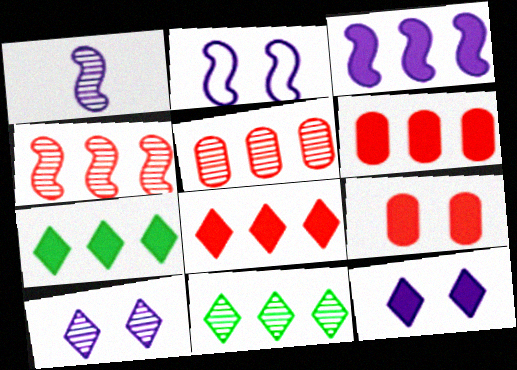[[1, 2, 3], 
[3, 6, 7]]